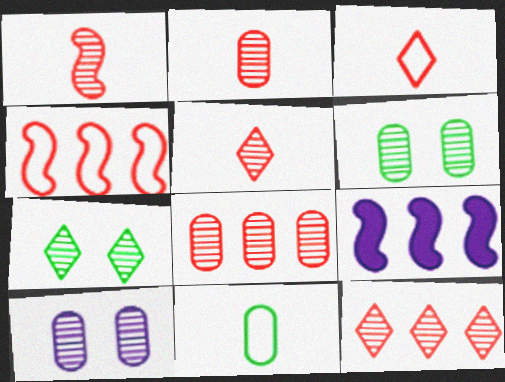[[1, 2, 5], 
[3, 6, 9]]